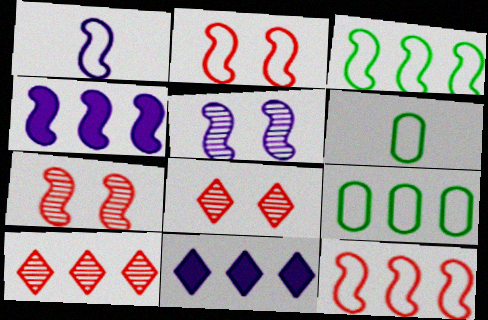[[1, 2, 3], 
[1, 4, 5], 
[4, 6, 8], 
[4, 9, 10], 
[6, 7, 11]]